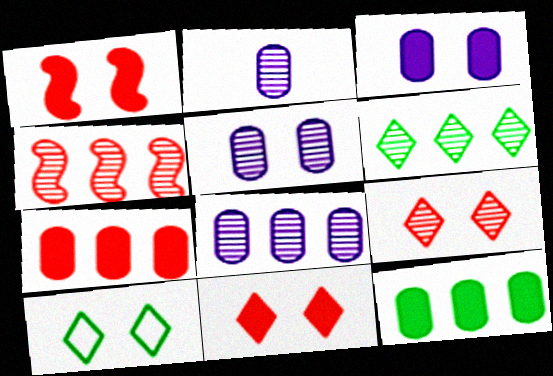[[1, 5, 10], 
[2, 5, 8], 
[4, 6, 8]]